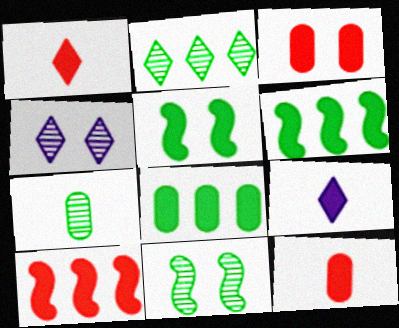[[1, 3, 10], 
[2, 7, 11], 
[3, 6, 9]]